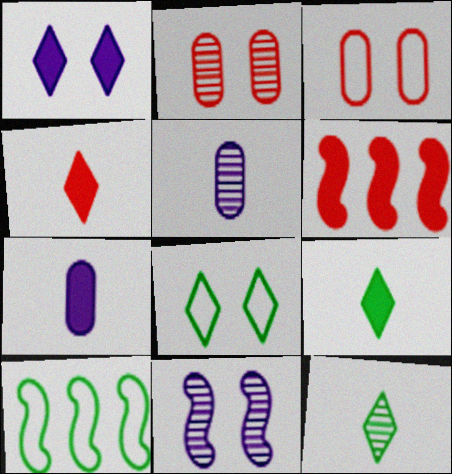[[5, 6, 8]]